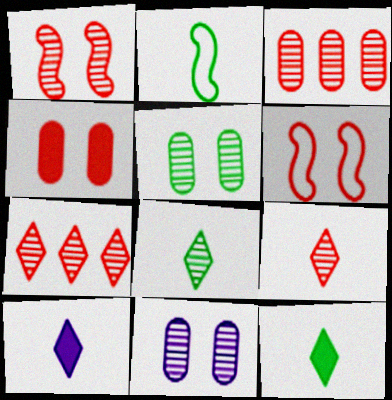[[1, 3, 9]]